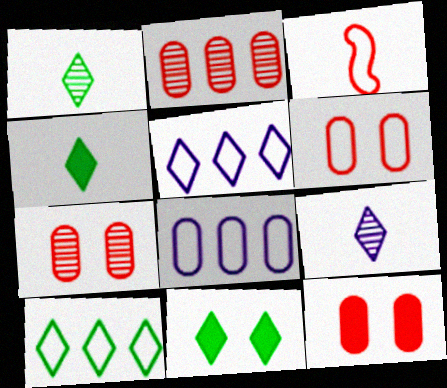[[1, 10, 11], 
[6, 7, 12]]